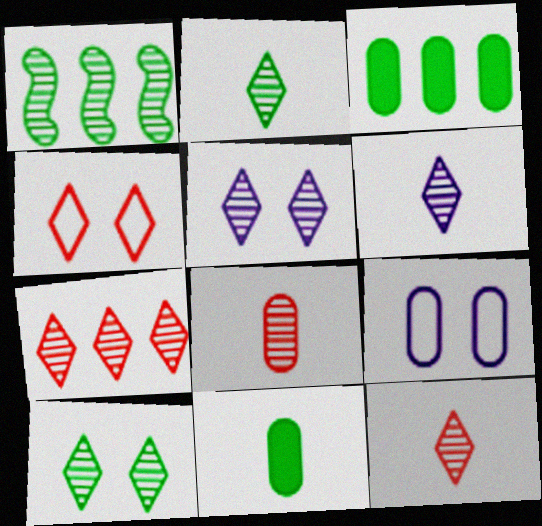[[1, 5, 8], 
[2, 5, 7], 
[2, 6, 12], 
[3, 8, 9], 
[6, 7, 10]]